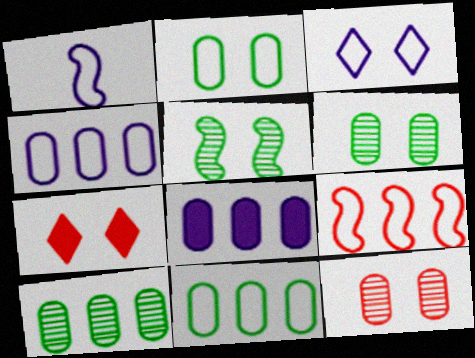[[1, 3, 4], 
[1, 7, 10]]